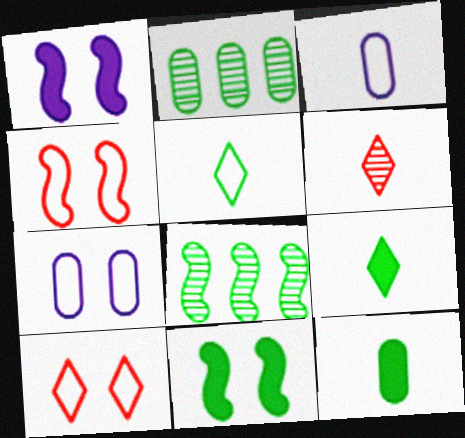[[2, 5, 11]]